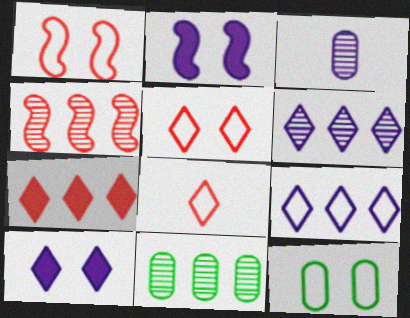[[2, 3, 9], 
[2, 8, 11], 
[4, 6, 11]]